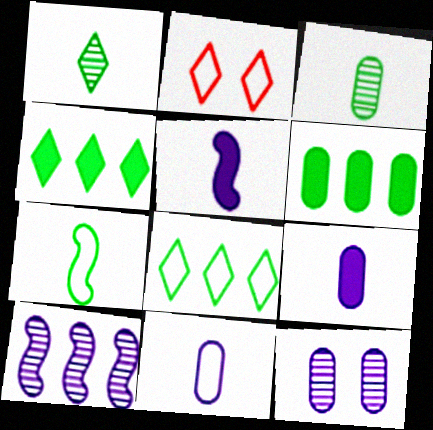[]